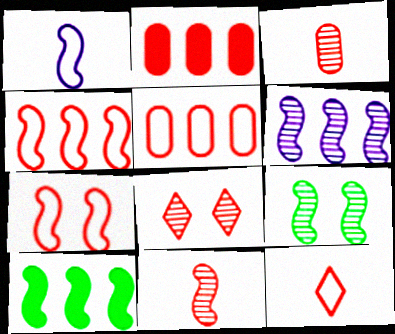[[4, 6, 10], 
[5, 7, 12], 
[6, 9, 11]]